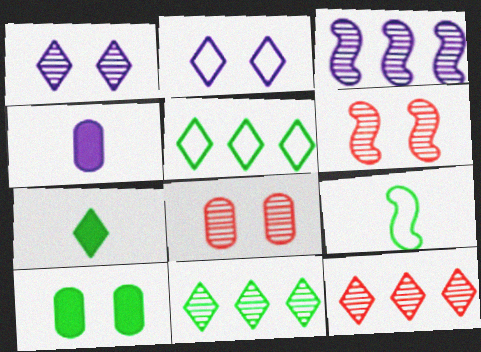[[2, 3, 4], 
[2, 6, 10], 
[2, 7, 12], 
[4, 5, 6], 
[9, 10, 11]]